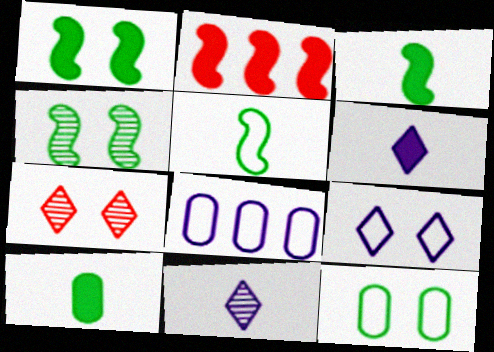[[2, 11, 12], 
[3, 7, 8]]